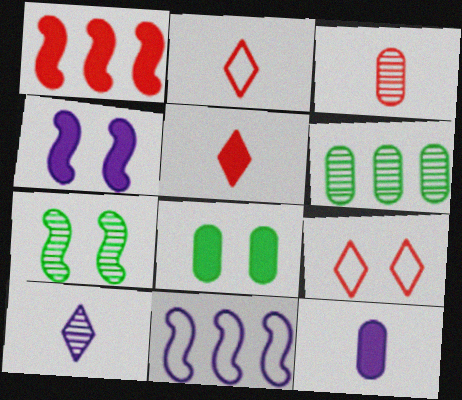[[1, 3, 9], 
[2, 4, 6]]